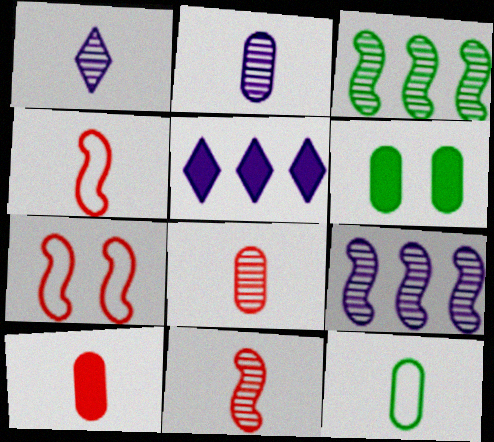[[2, 10, 12]]